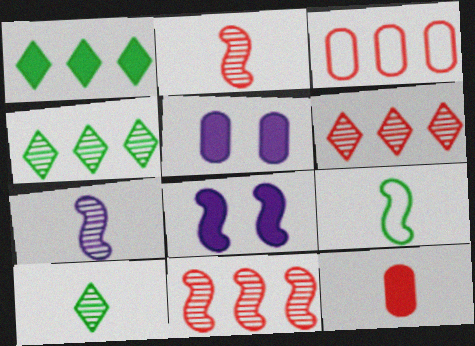[[1, 8, 12], 
[3, 8, 10], 
[5, 6, 9], 
[8, 9, 11]]